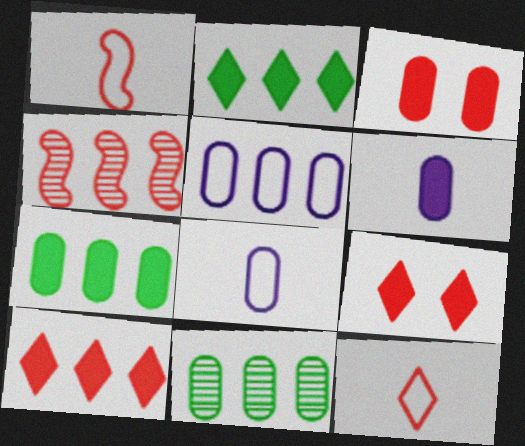[[2, 4, 5], 
[3, 4, 12], 
[3, 6, 7], 
[3, 8, 11]]